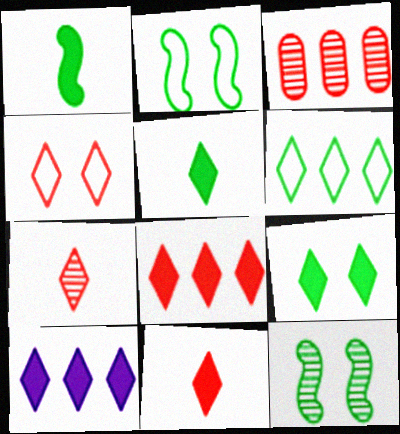[[4, 7, 8], 
[9, 10, 11]]